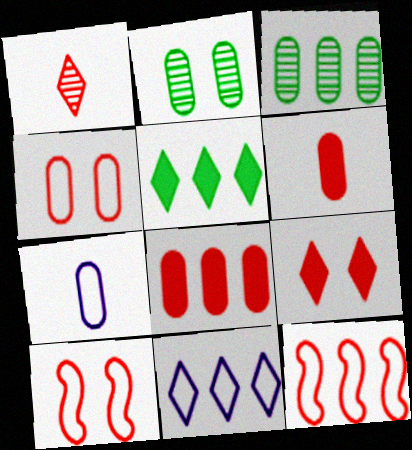[[1, 8, 10], 
[2, 7, 8]]